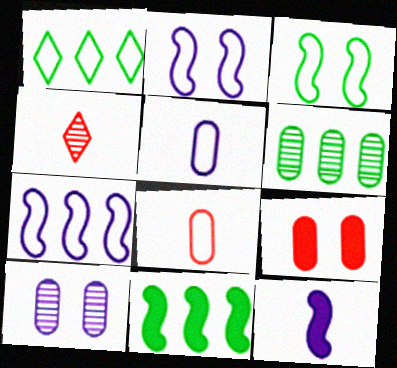[[1, 2, 8], 
[1, 6, 11], 
[5, 6, 9]]